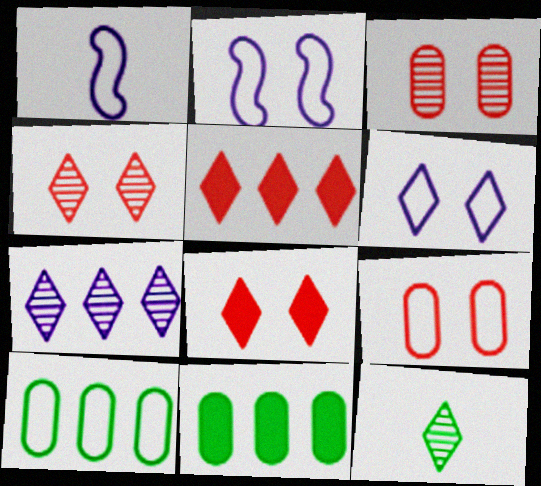[[1, 4, 11], 
[4, 7, 12], 
[5, 6, 12]]